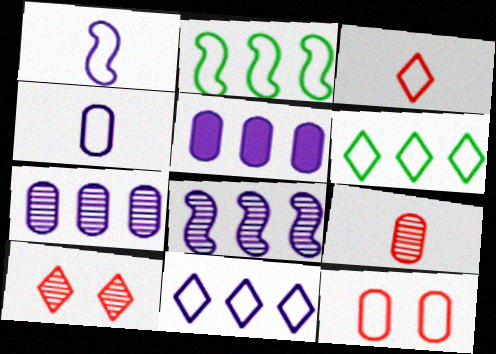[[1, 6, 12], 
[5, 8, 11]]